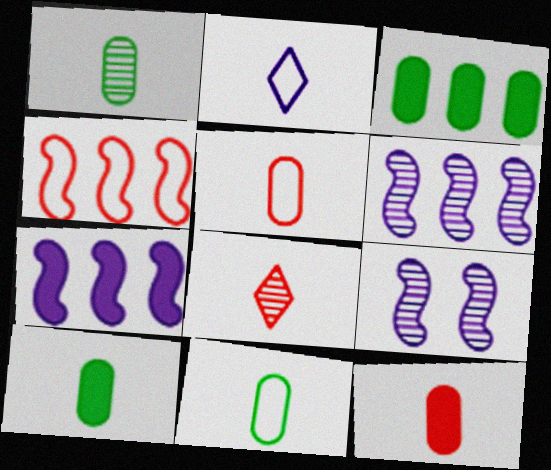[[1, 10, 11]]